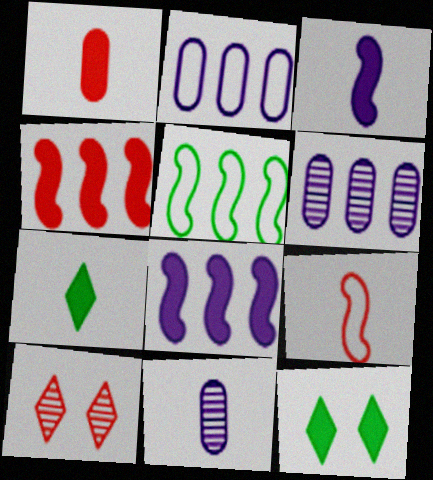[[1, 3, 7], 
[1, 8, 12], 
[6, 9, 12], 
[7, 9, 11]]